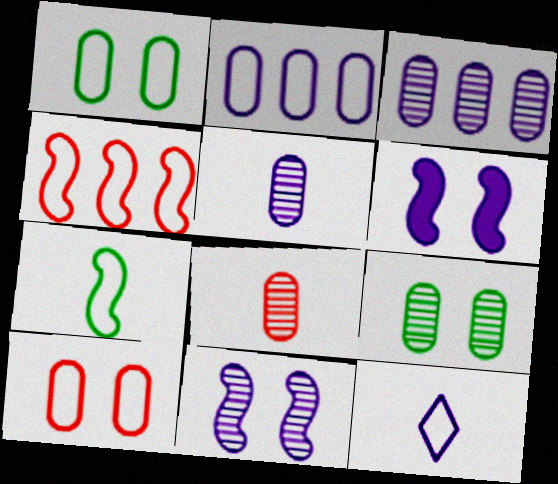[[1, 4, 12], 
[3, 6, 12], 
[3, 8, 9]]